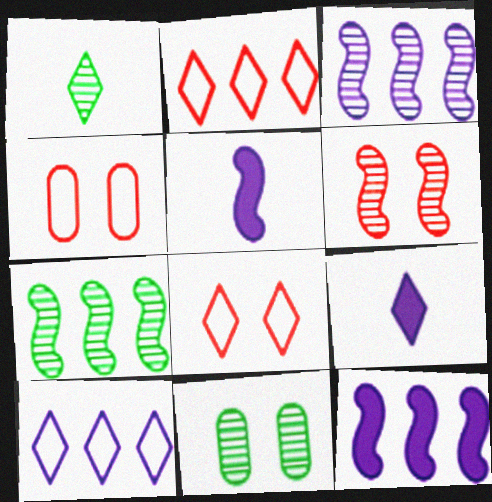[[1, 4, 12], 
[1, 7, 11], 
[2, 5, 11], 
[4, 7, 9]]